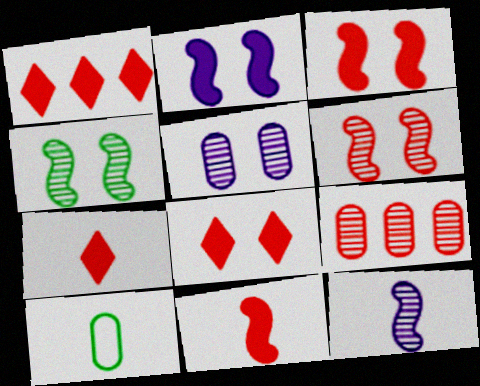[[1, 7, 8], 
[7, 10, 12]]